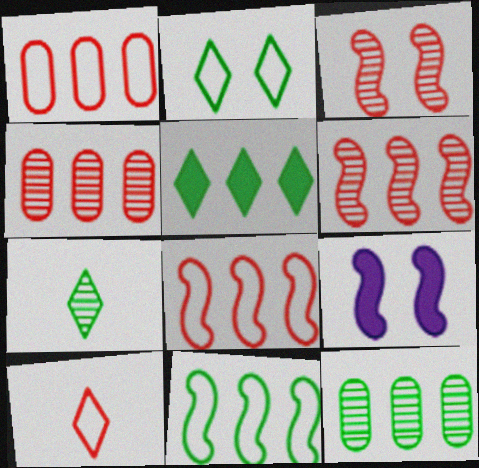[[1, 7, 9], 
[2, 5, 7], 
[5, 11, 12], 
[9, 10, 12]]